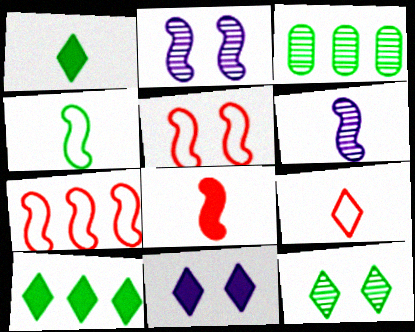[[4, 6, 8]]